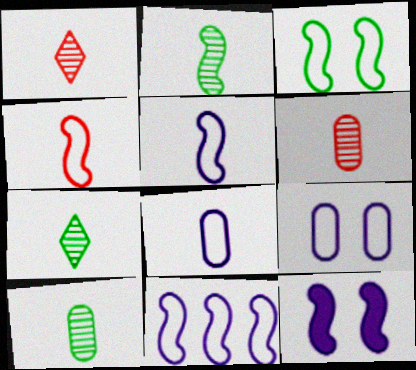[[2, 7, 10], 
[3, 4, 11]]